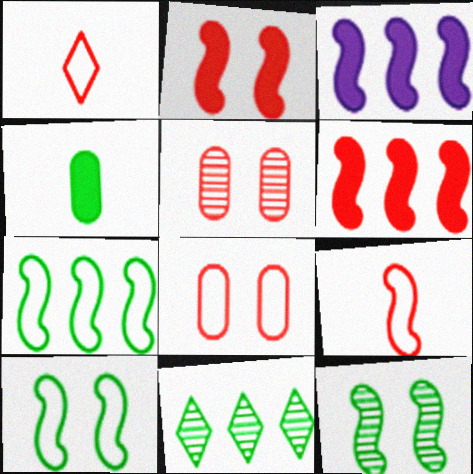[[1, 5, 6], 
[3, 9, 12], 
[4, 10, 11]]